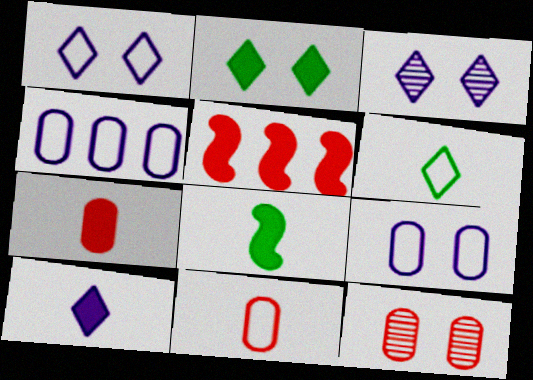[[7, 8, 10]]